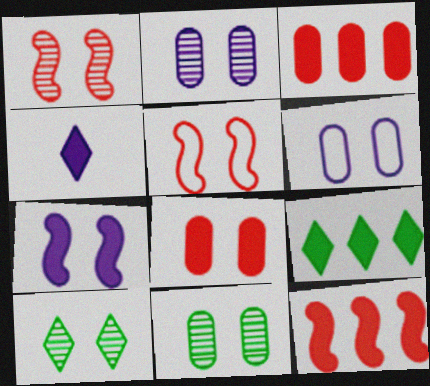[[1, 2, 10], 
[6, 8, 11]]